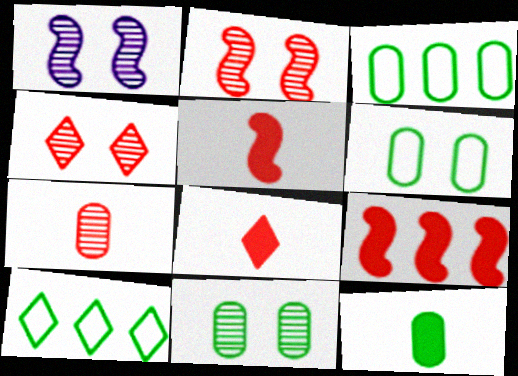[[1, 3, 8], 
[1, 4, 11], 
[3, 11, 12]]